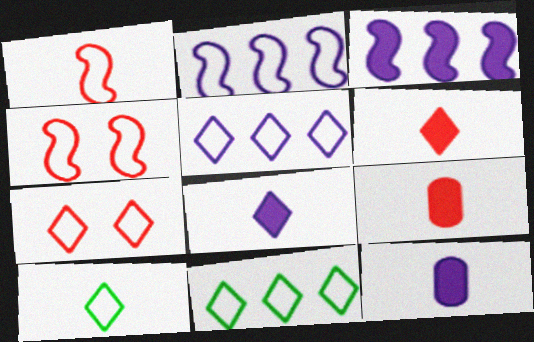[[5, 7, 10]]